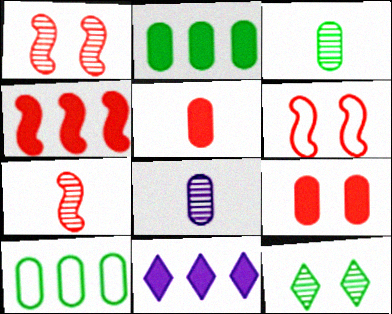[[2, 4, 11], 
[3, 6, 11], 
[4, 6, 7], 
[8, 9, 10]]